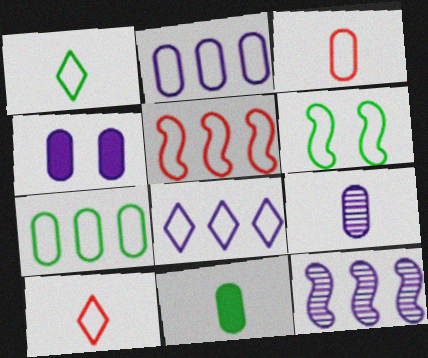[[1, 6, 7], 
[2, 4, 9], 
[2, 6, 10], 
[3, 6, 8], 
[3, 9, 11], 
[5, 7, 8]]